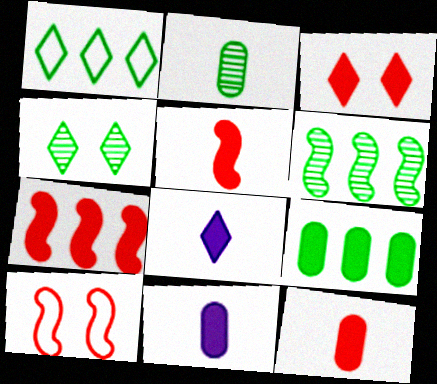[[1, 6, 9], 
[2, 4, 6], 
[3, 7, 12]]